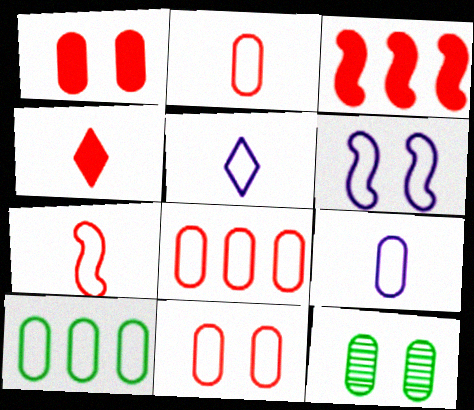[[1, 3, 4], 
[2, 8, 11], 
[3, 5, 12], 
[9, 10, 11]]